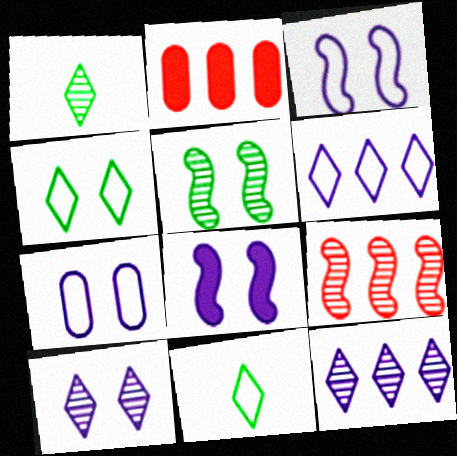[[1, 2, 3], 
[7, 8, 10]]